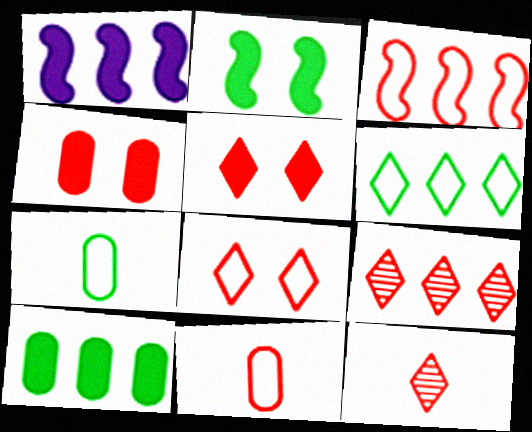[[3, 4, 12], 
[3, 8, 11]]